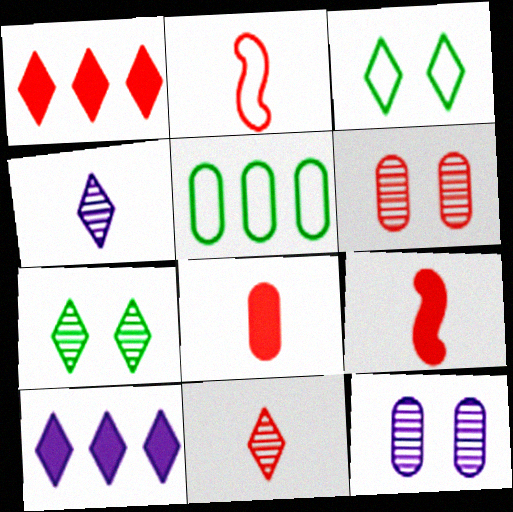[[1, 2, 6], 
[1, 3, 4], 
[2, 8, 11], 
[3, 10, 11], 
[5, 8, 12]]